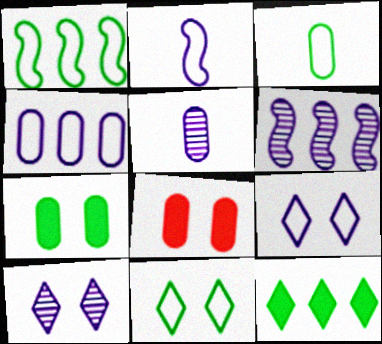[[1, 3, 11], 
[2, 4, 9], 
[5, 6, 10]]